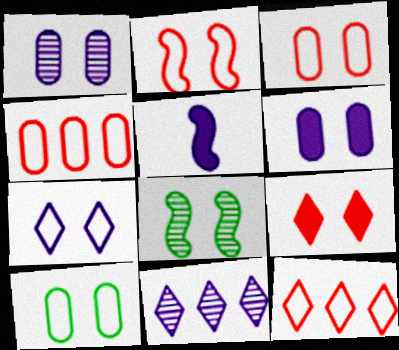[[2, 7, 10]]